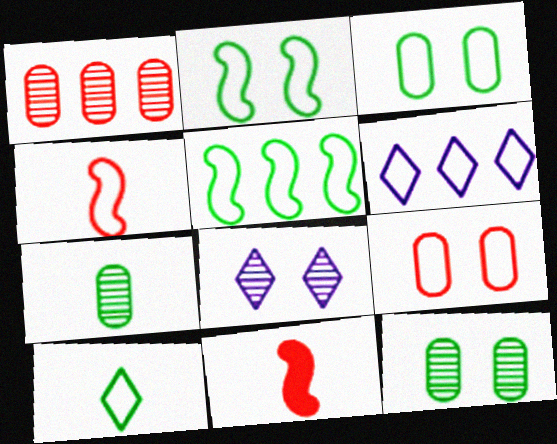[[3, 4, 6], 
[3, 5, 10], 
[6, 11, 12]]